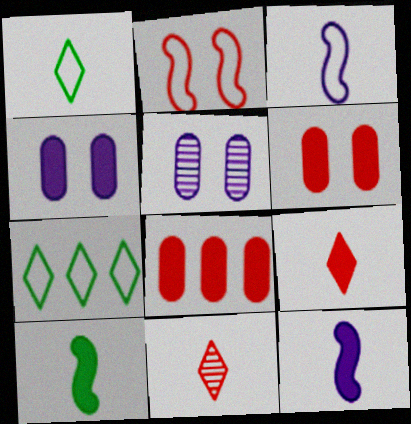[[2, 8, 11]]